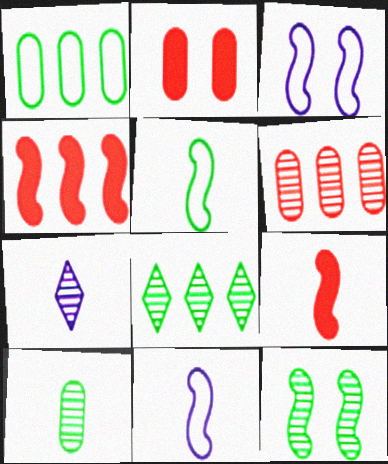[[2, 8, 11], 
[4, 11, 12], 
[6, 7, 12], 
[8, 10, 12]]